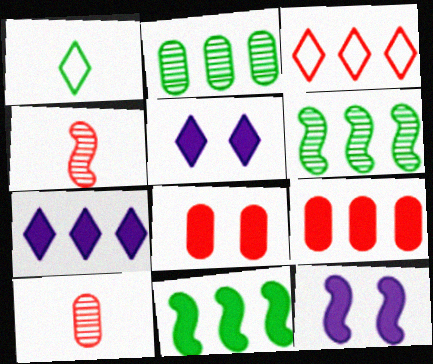[[3, 4, 8], 
[7, 9, 11]]